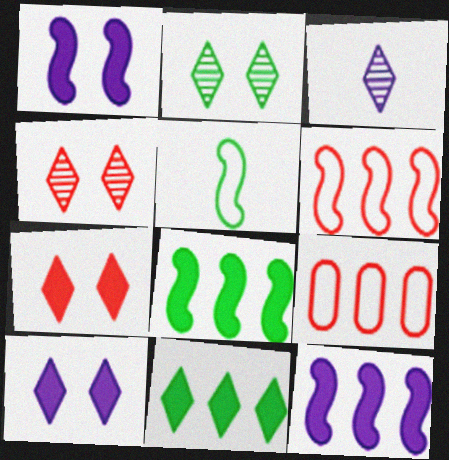[]